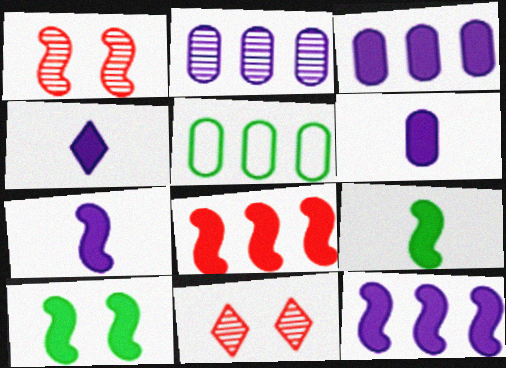[[1, 4, 5], 
[4, 6, 7], 
[5, 7, 11], 
[7, 8, 10]]